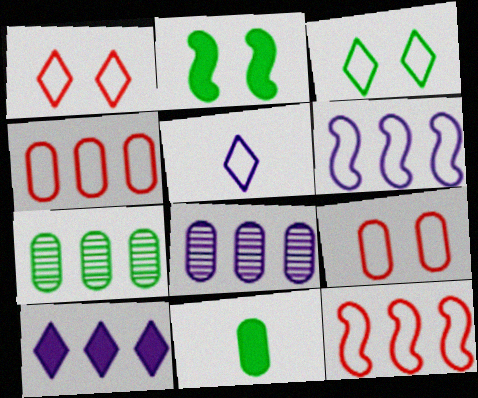[[6, 8, 10], 
[7, 10, 12], 
[8, 9, 11]]